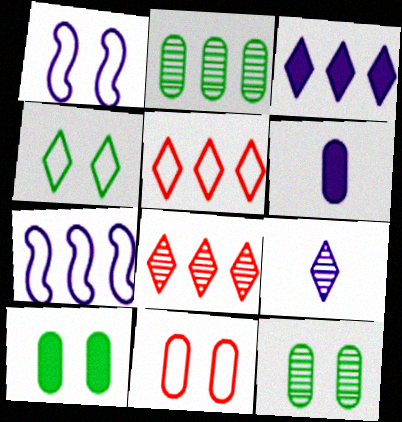[[1, 4, 11], 
[2, 6, 11]]